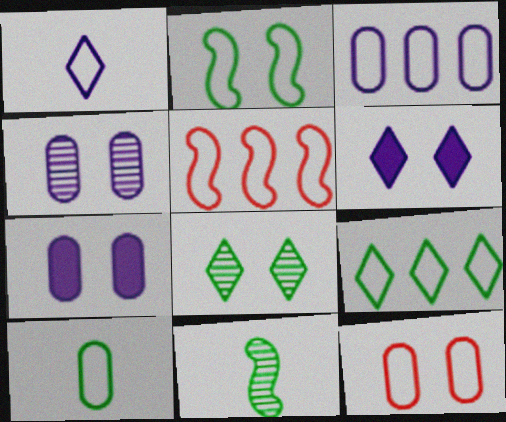[[2, 9, 10], 
[3, 5, 9], 
[3, 10, 12]]